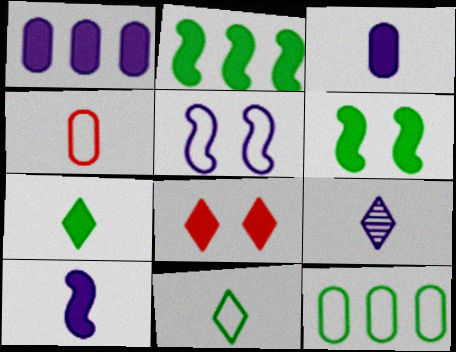[[1, 5, 9], 
[2, 3, 8]]